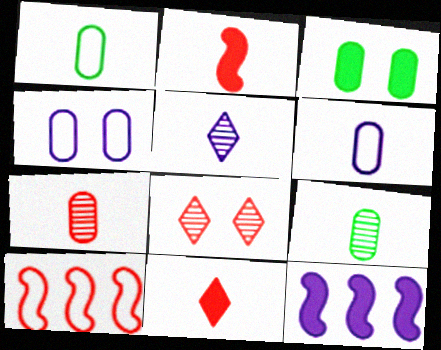[[1, 2, 5], 
[1, 8, 12], 
[3, 5, 10], 
[3, 11, 12], 
[4, 5, 12]]